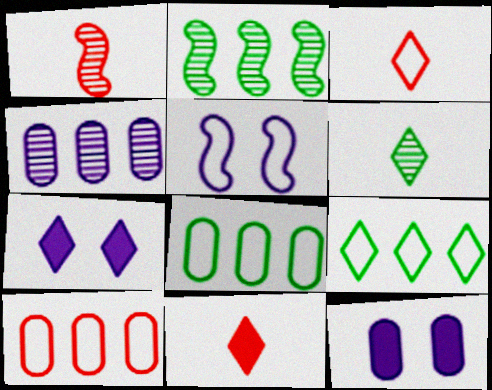[[1, 7, 8], 
[1, 9, 12], 
[2, 3, 12], 
[3, 5, 8]]